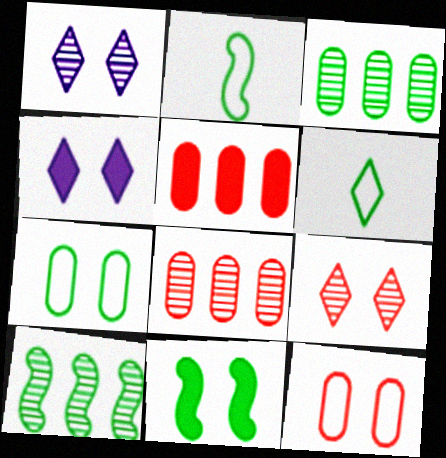[[1, 2, 5], 
[1, 11, 12], 
[2, 4, 8], 
[2, 10, 11], 
[3, 6, 11]]